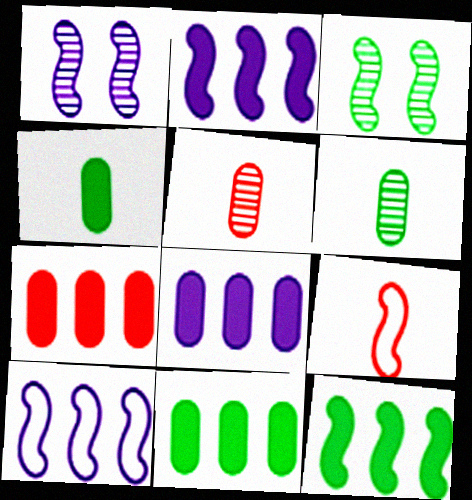[[1, 9, 12], 
[2, 3, 9], 
[7, 8, 11]]